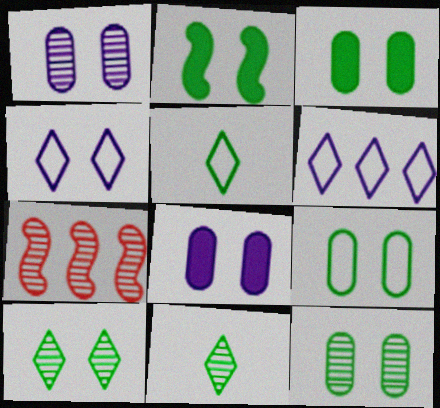[[1, 7, 11], 
[2, 9, 10], 
[3, 9, 12], 
[5, 7, 8]]